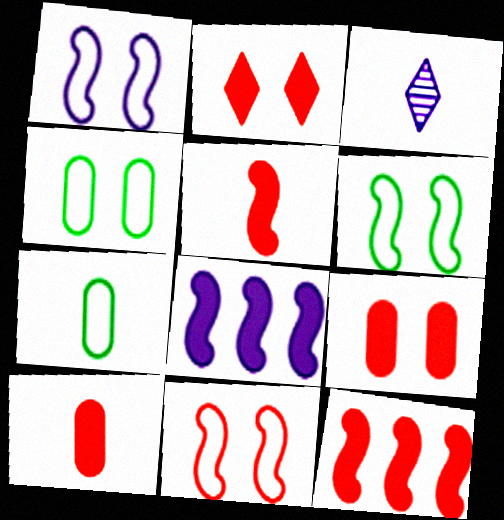[[1, 6, 11], 
[2, 10, 12], 
[3, 4, 12], 
[3, 5, 7]]